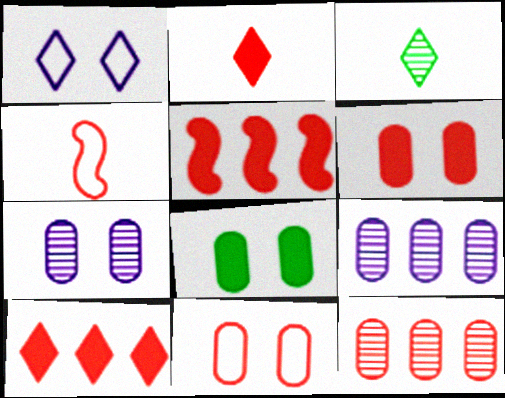[[1, 3, 10], 
[2, 5, 6], 
[7, 8, 11]]